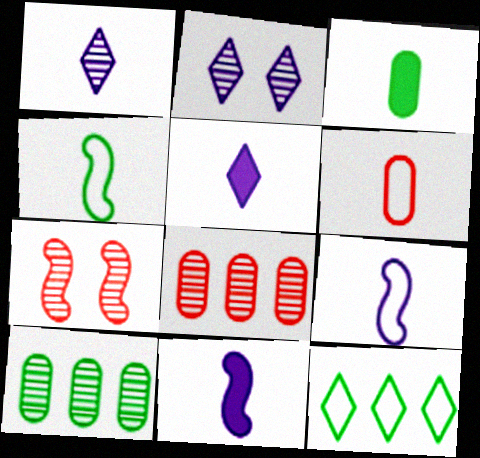[[1, 7, 10]]